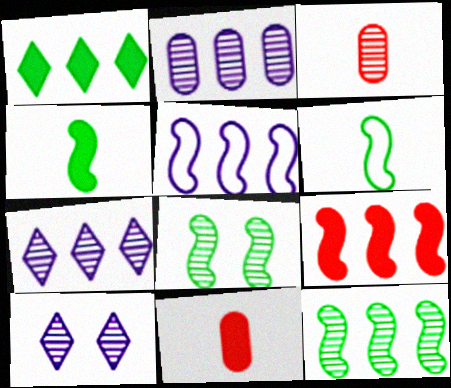[[3, 7, 8], 
[3, 10, 12], 
[5, 9, 12]]